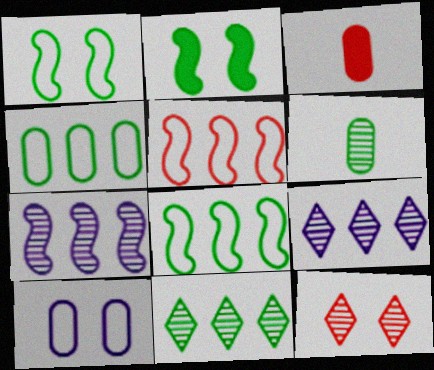[[1, 3, 9], 
[2, 10, 12], 
[3, 5, 12], 
[6, 7, 12]]